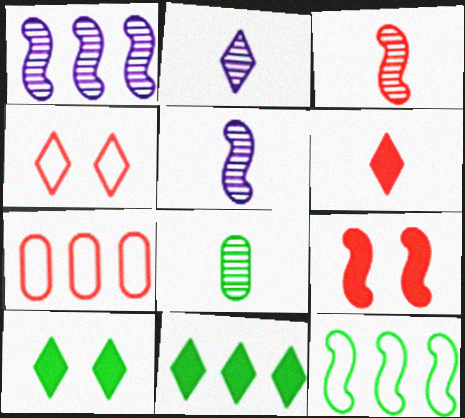[[1, 7, 11], 
[2, 3, 8], 
[2, 4, 11], 
[5, 7, 10], 
[5, 9, 12], 
[8, 10, 12]]